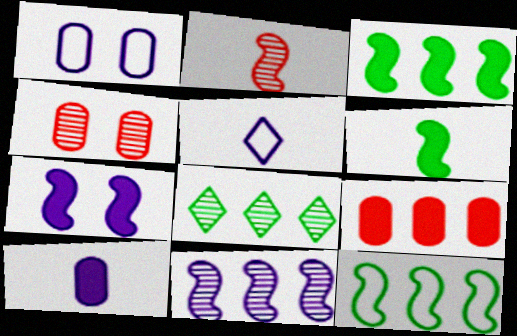[[2, 7, 12], 
[3, 4, 5]]